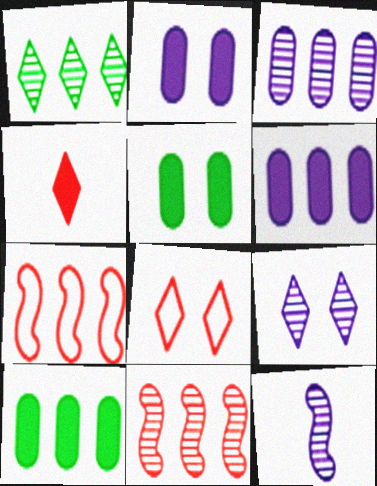[[1, 3, 11], 
[1, 6, 7], 
[3, 9, 12], 
[8, 10, 12]]